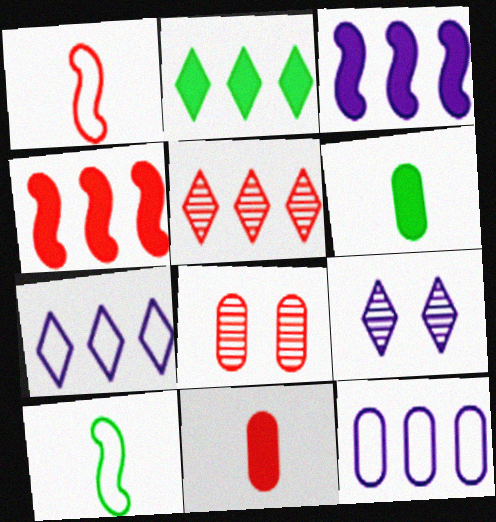[[2, 5, 7], 
[6, 8, 12]]